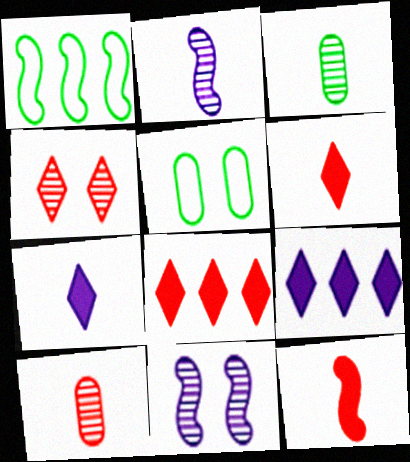[[1, 11, 12], 
[2, 5, 8]]